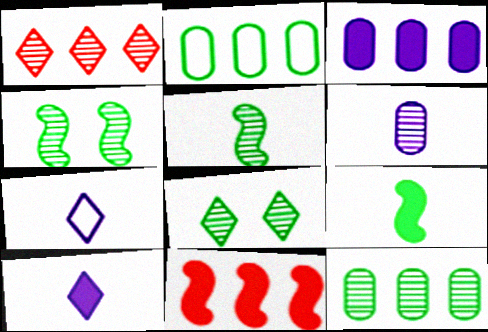[[1, 4, 6], 
[2, 8, 9], 
[5, 8, 12]]